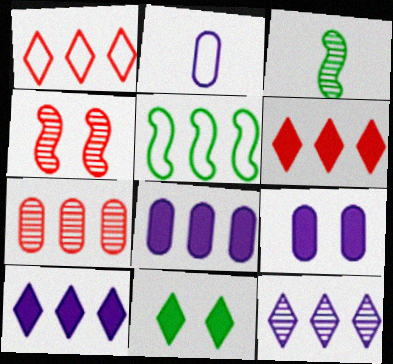[[1, 3, 9], 
[5, 7, 10]]